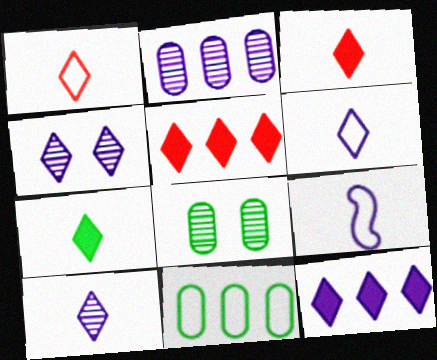[[1, 7, 10], 
[4, 6, 12], 
[5, 8, 9]]